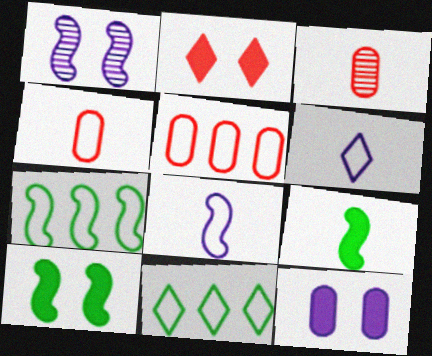[[2, 10, 12], 
[3, 6, 9]]